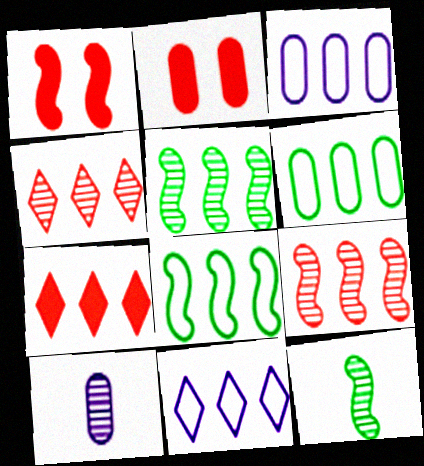[[2, 6, 10], 
[2, 11, 12], 
[3, 5, 7]]